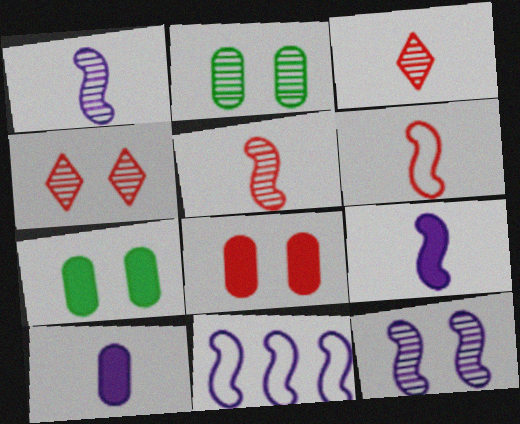[[2, 4, 12], 
[3, 7, 11], 
[9, 11, 12]]